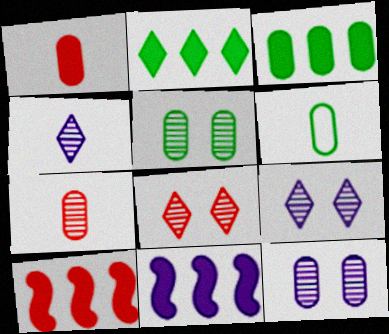[[3, 5, 6], 
[6, 8, 11], 
[6, 9, 10]]